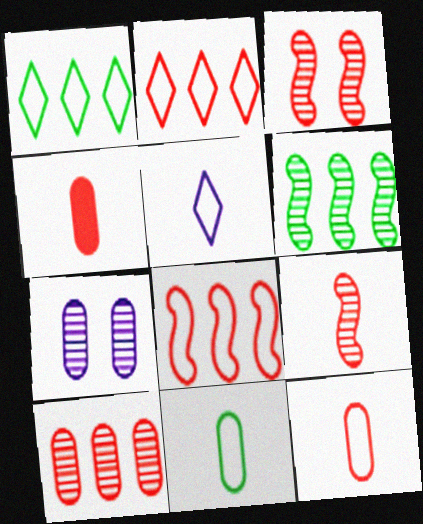[[2, 3, 4]]